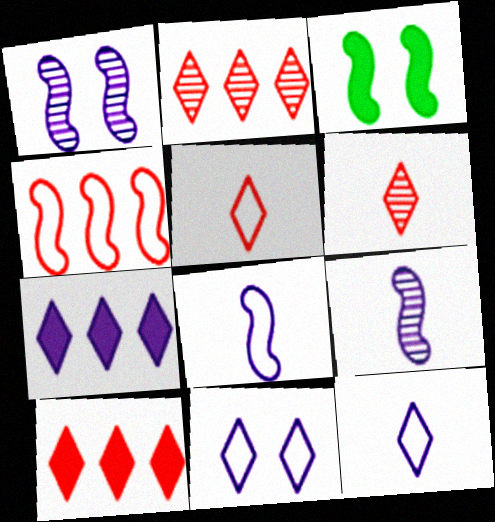[[3, 4, 9]]